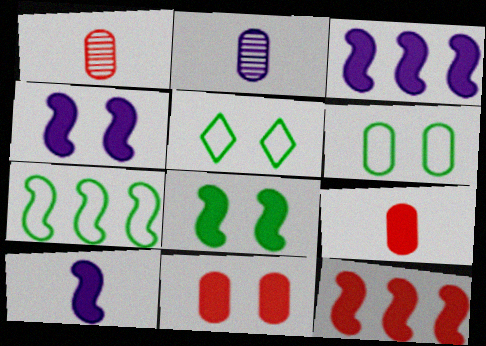[[1, 3, 5], 
[2, 5, 12], 
[3, 4, 10], 
[8, 10, 12]]